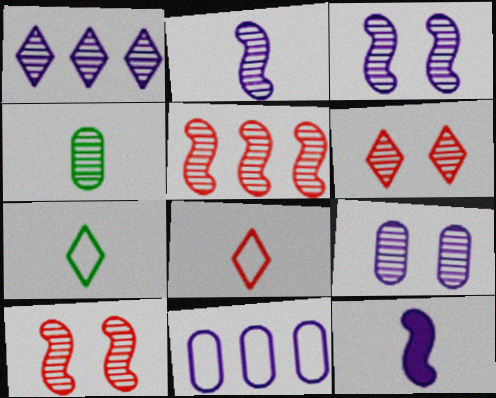[[1, 2, 9], 
[1, 4, 10], 
[4, 8, 12]]